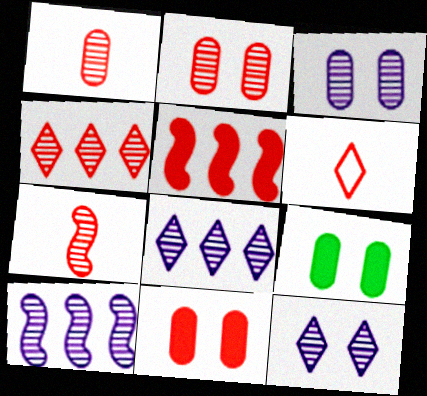[[2, 4, 7], 
[2, 5, 6], 
[6, 9, 10]]